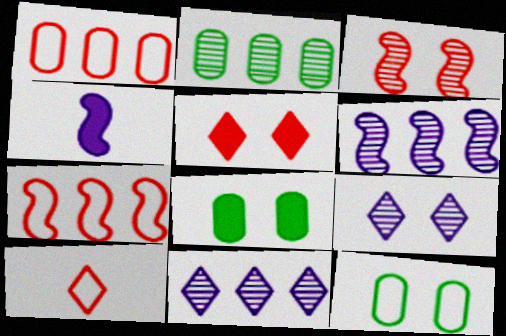[[6, 8, 10]]